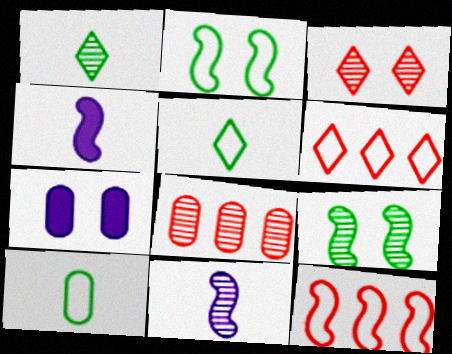[[1, 7, 12], 
[2, 3, 7], 
[4, 9, 12], 
[7, 8, 10]]